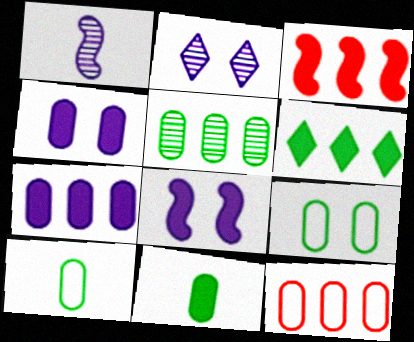[[2, 3, 10], 
[3, 6, 7], 
[5, 7, 12], 
[5, 9, 11]]